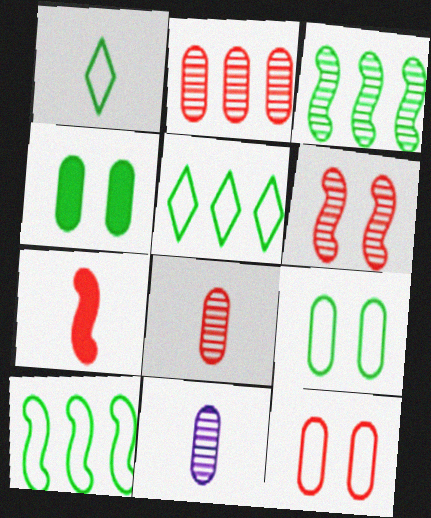[[1, 3, 4], 
[1, 7, 11], 
[1, 9, 10]]